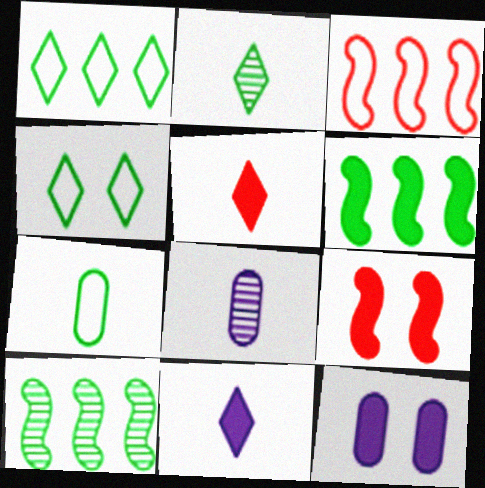[[1, 8, 9], 
[2, 3, 12], 
[5, 6, 12]]